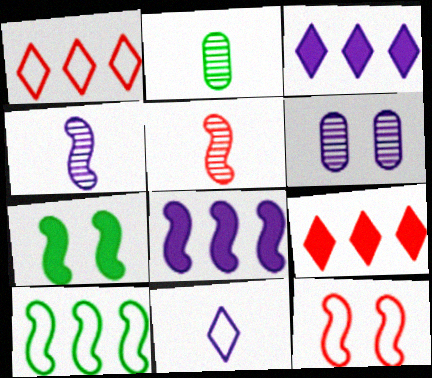[[2, 3, 12], 
[6, 8, 11]]